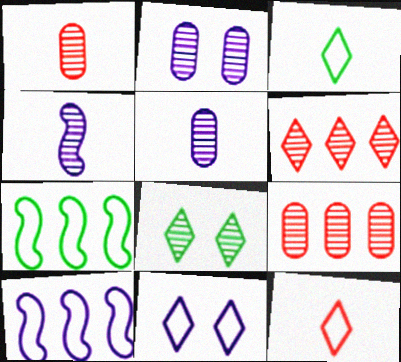[[4, 8, 9]]